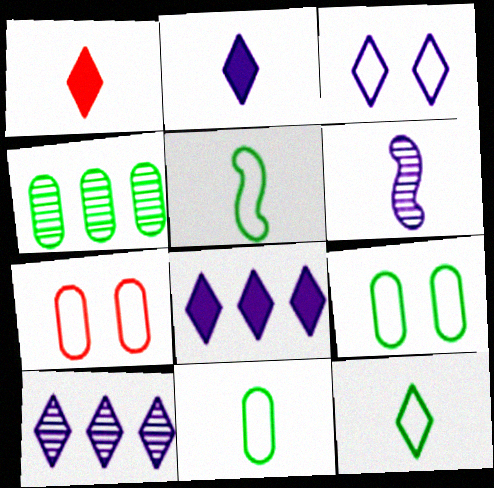[[1, 6, 11], 
[2, 3, 10], 
[5, 11, 12]]